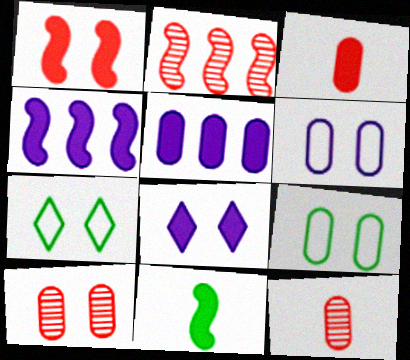[[1, 4, 11], 
[4, 7, 12], 
[5, 9, 12]]